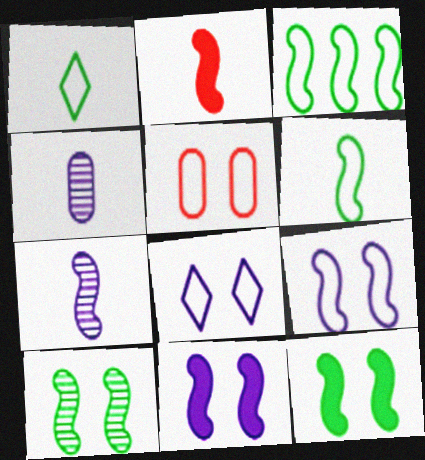[[1, 2, 4], 
[2, 6, 7]]